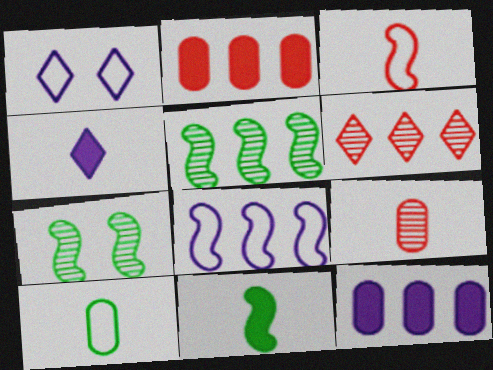[]